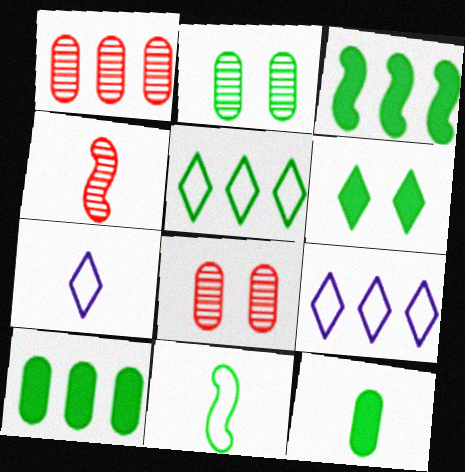[[1, 3, 9], 
[3, 6, 12], 
[3, 7, 8], 
[4, 7, 12]]